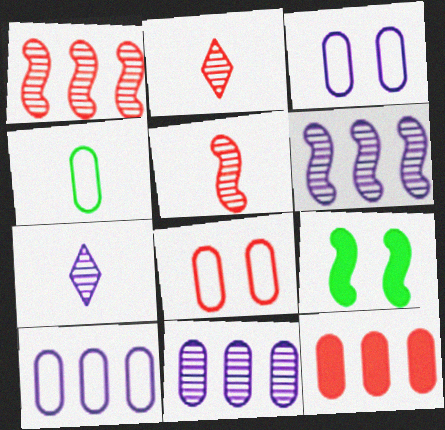[[2, 9, 10], 
[4, 8, 10]]